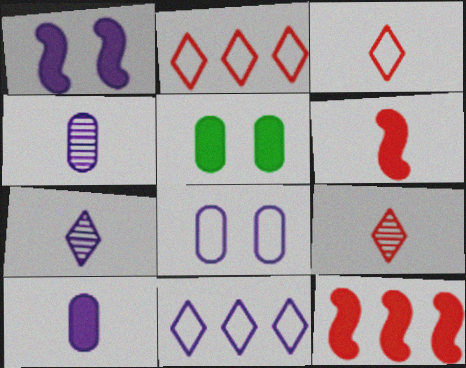[[1, 4, 11]]